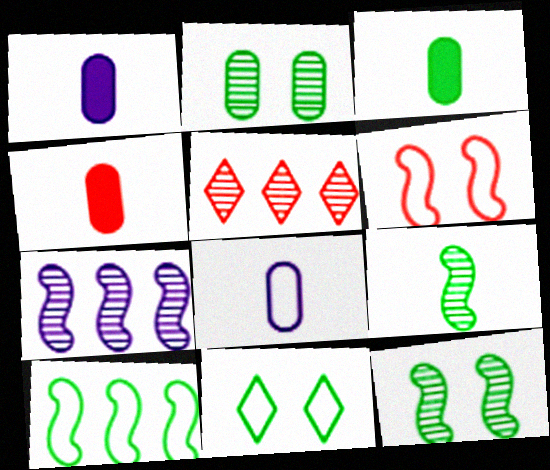[[1, 3, 4], 
[4, 5, 6], 
[4, 7, 11]]